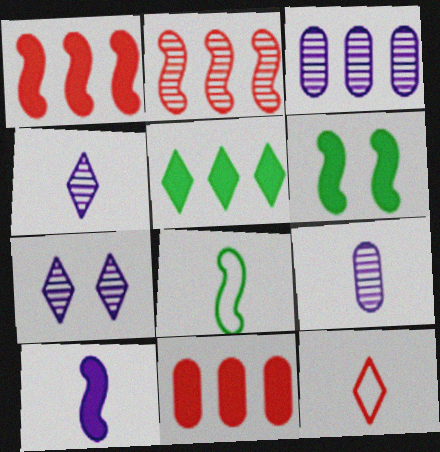[[1, 6, 10], 
[3, 6, 12], 
[5, 7, 12], 
[7, 8, 11]]